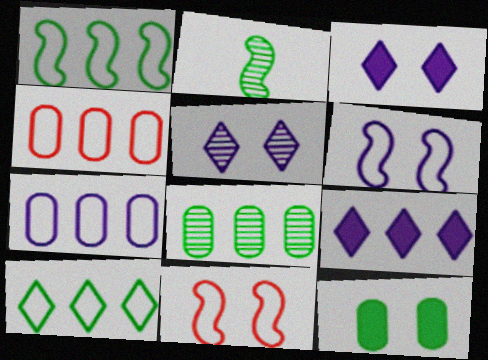[[2, 3, 4], 
[2, 10, 12], 
[5, 11, 12]]